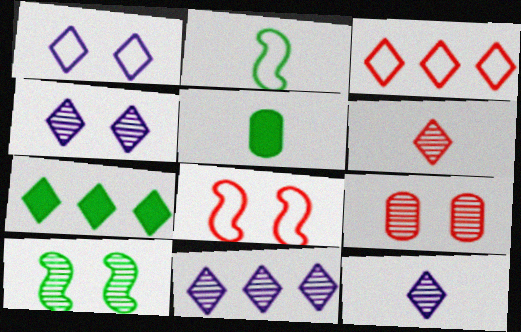[[1, 6, 7], 
[3, 7, 11], 
[4, 9, 10], 
[4, 11, 12], 
[5, 8, 11]]